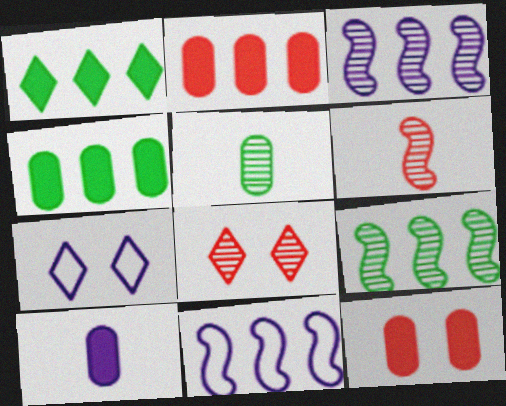[[3, 5, 8], 
[3, 7, 10], 
[4, 6, 7], 
[4, 10, 12]]